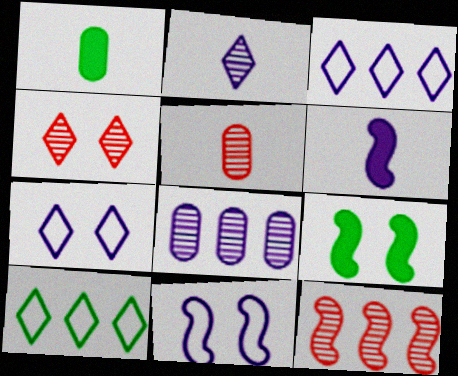[[1, 7, 12], 
[3, 5, 9], 
[4, 5, 12], 
[6, 7, 8]]